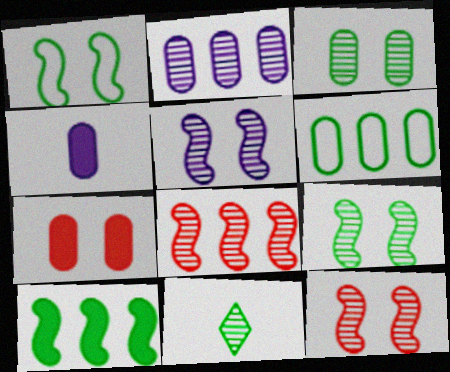[[2, 11, 12], 
[5, 9, 12]]